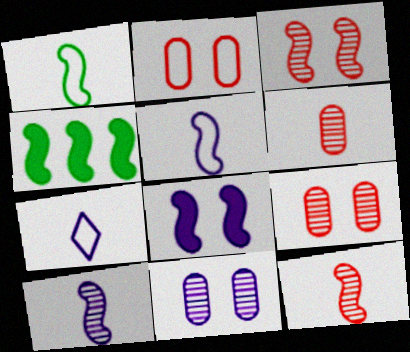[[3, 4, 5], 
[4, 7, 9]]